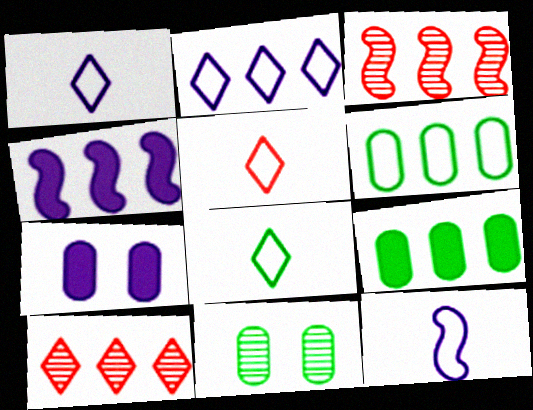[[1, 5, 8], 
[2, 3, 9], 
[3, 7, 8], 
[4, 5, 11], 
[4, 6, 10]]